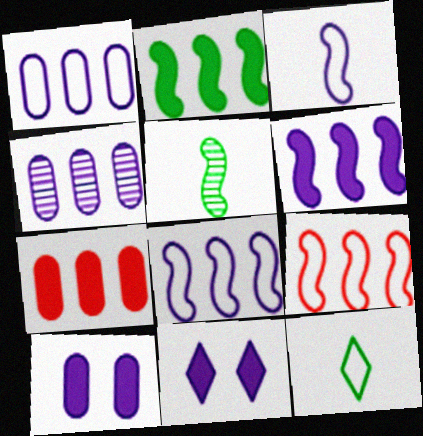[[3, 4, 11]]